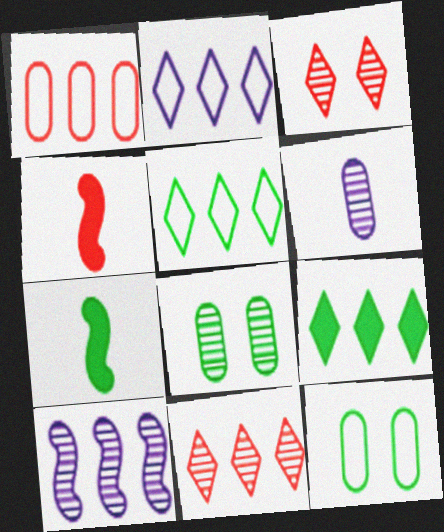[[1, 3, 4], 
[1, 9, 10], 
[2, 4, 8], 
[2, 9, 11], 
[5, 7, 8]]